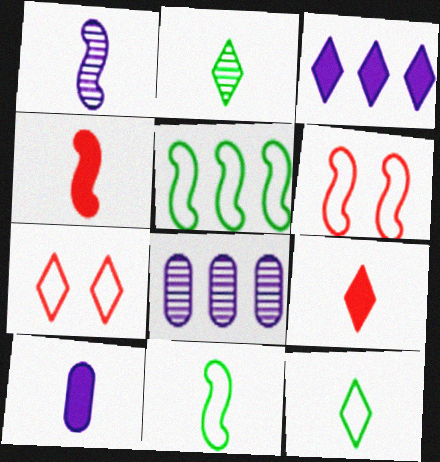[[1, 4, 11], 
[2, 3, 7]]